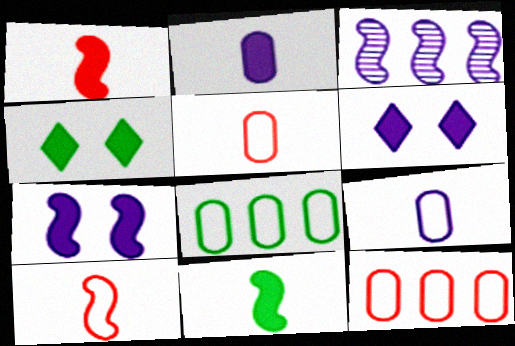[[3, 4, 5], 
[3, 6, 9]]